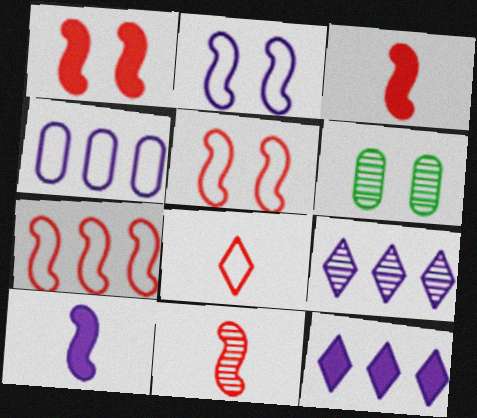[[1, 7, 11], 
[6, 9, 11]]